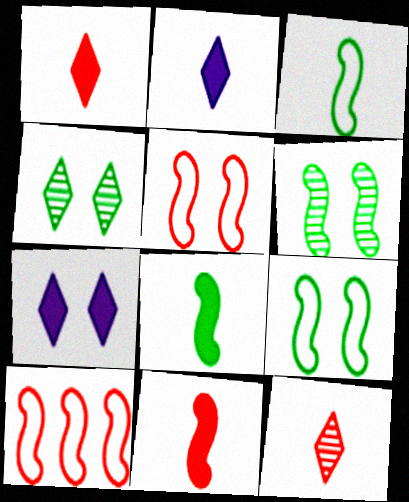[]